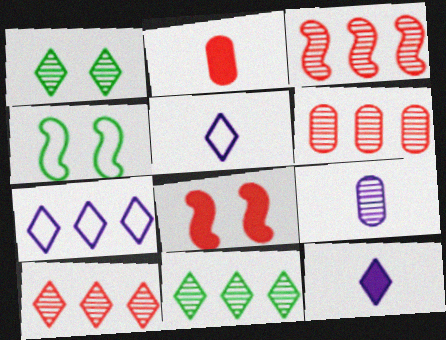[[1, 3, 9], 
[3, 6, 10], 
[4, 6, 12]]